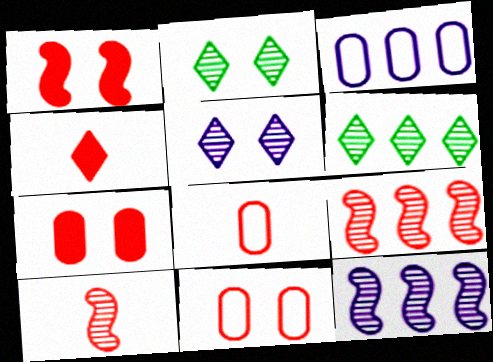[[4, 8, 10], 
[4, 9, 11]]